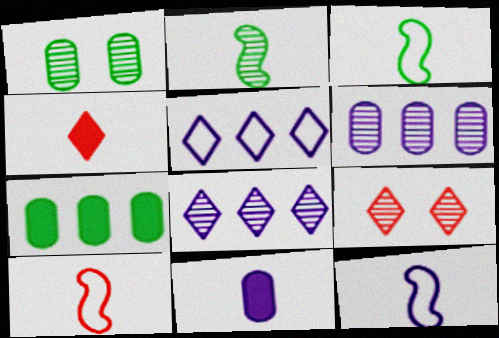[[2, 6, 9], 
[3, 10, 12], 
[7, 9, 12]]